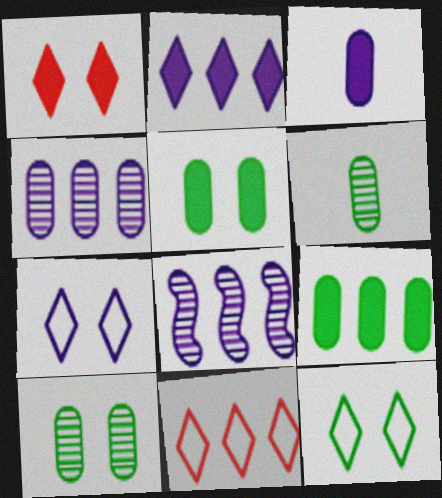[[3, 7, 8], 
[8, 9, 11]]